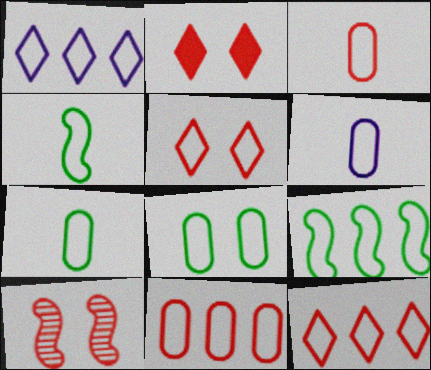[[1, 9, 11], 
[3, 6, 7], 
[5, 6, 9], 
[6, 8, 11]]